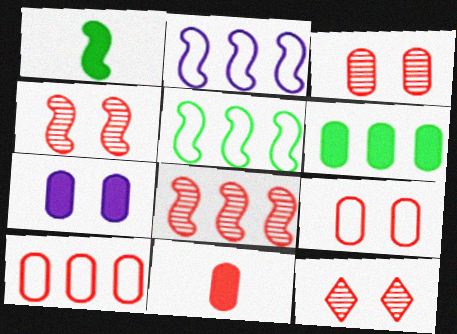[[1, 2, 4], 
[3, 4, 12], 
[3, 10, 11], 
[6, 7, 11]]